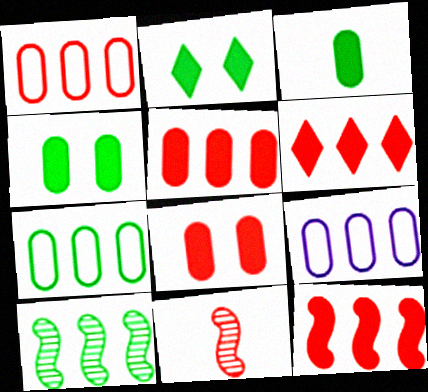[[1, 7, 9], 
[2, 9, 11], 
[5, 6, 12], 
[6, 9, 10]]